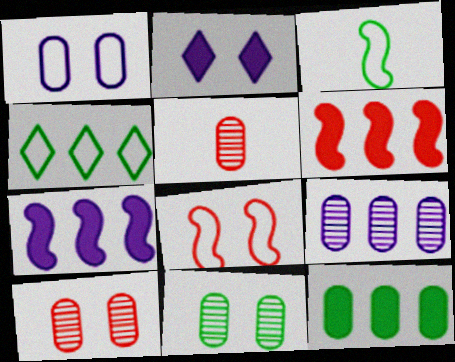[[1, 5, 12], 
[2, 8, 11], 
[4, 6, 9], 
[5, 9, 11]]